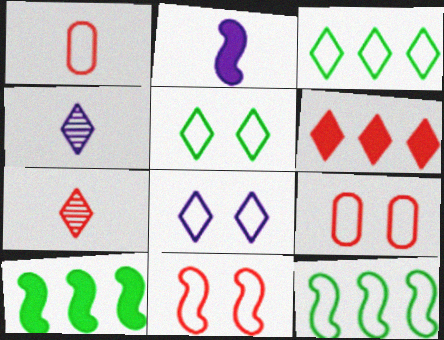[[1, 8, 12], 
[4, 5, 6], 
[4, 9, 10]]